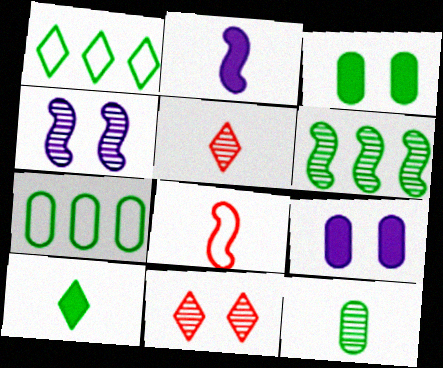[[2, 7, 11], 
[3, 7, 12]]